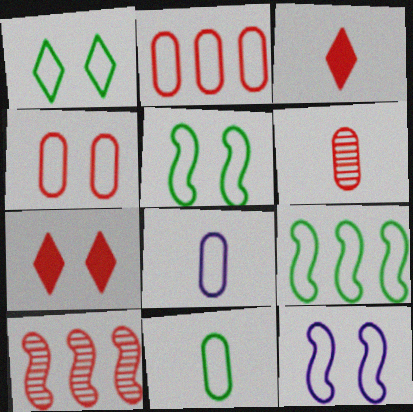[[1, 4, 12], 
[1, 9, 11], 
[3, 4, 10]]